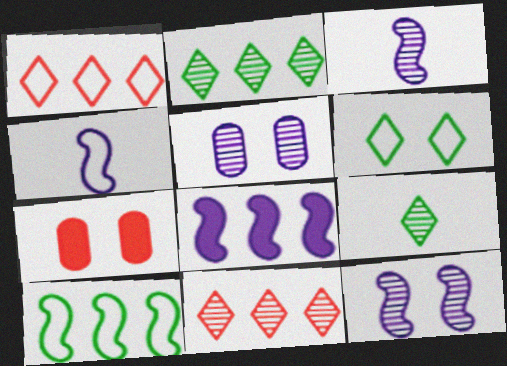[[2, 4, 7], 
[4, 8, 12], 
[6, 7, 12]]